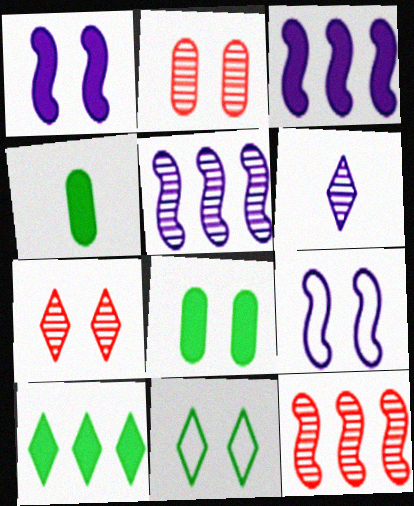[[1, 2, 11], 
[7, 8, 9]]